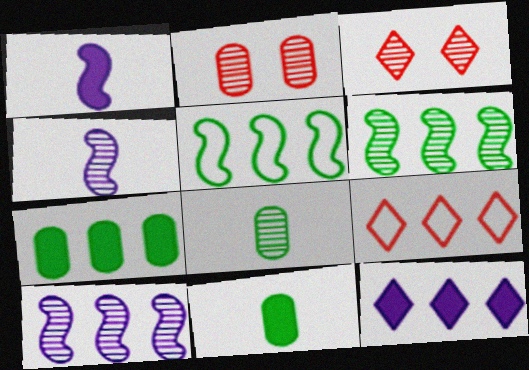[[3, 8, 10], 
[7, 9, 10]]